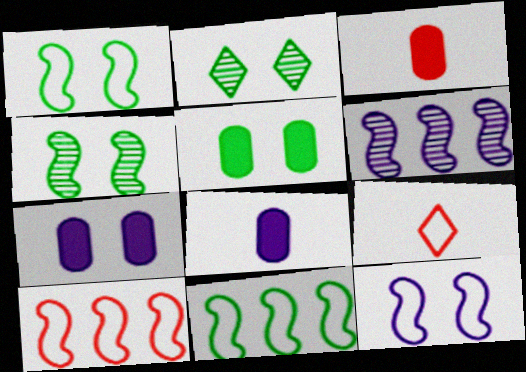[[1, 2, 5], 
[2, 8, 10], 
[5, 6, 9]]